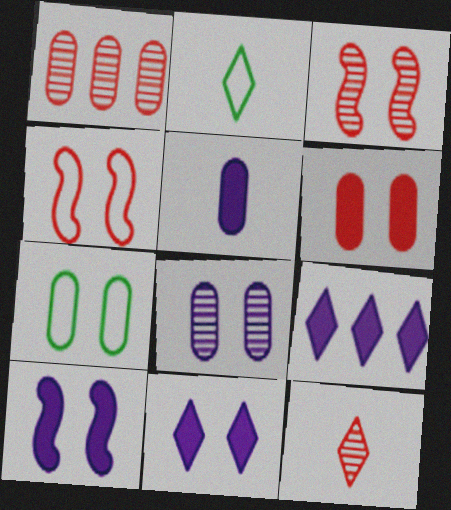[[1, 2, 10], 
[1, 3, 12], 
[1, 5, 7], 
[3, 7, 11], 
[5, 9, 10], 
[6, 7, 8]]